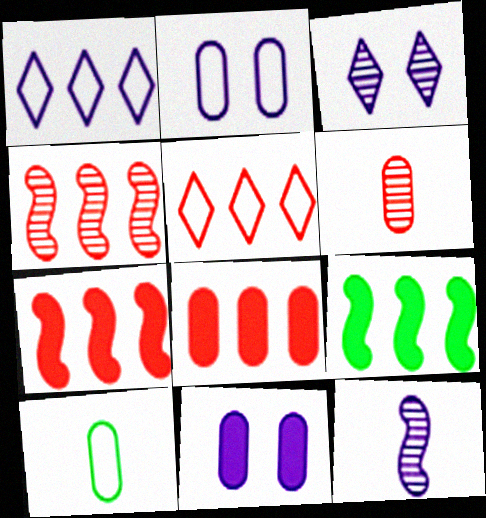[[1, 11, 12], 
[3, 7, 10], 
[4, 5, 8]]